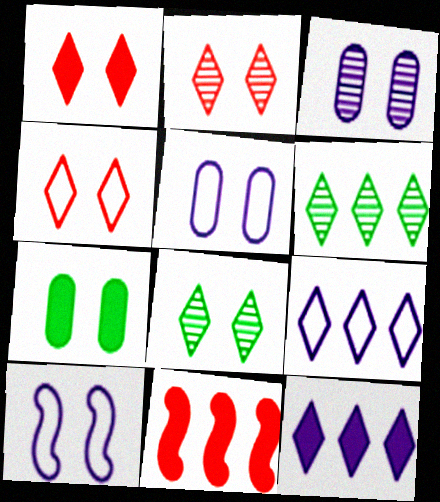[[1, 2, 4], 
[2, 7, 10]]